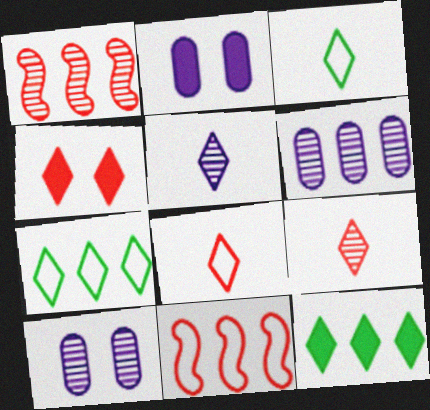[[1, 2, 3], 
[4, 5, 7], 
[6, 11, 12]]